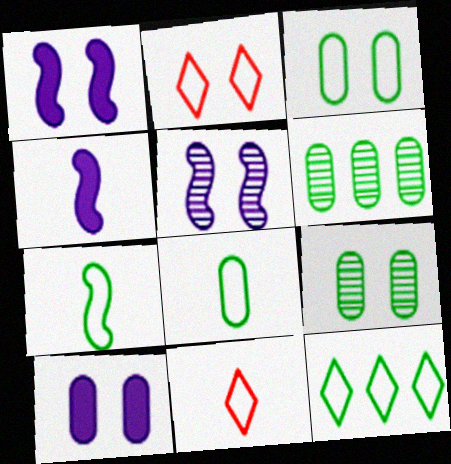[[1, 2, 9], 
[1, 6, 11], 
[2, 4, 6], 
[3, 7, 12]]